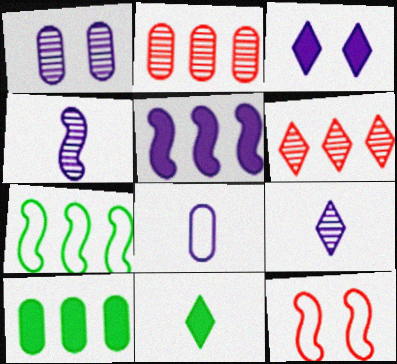[[9, 10, 12]]